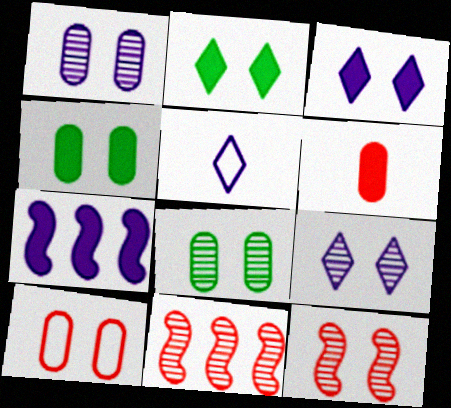[[1, 4, 10], 
[1, 5, 7], 
[2, 6, 7], 
[4, 5, 11], 
[8, 9, 12]]